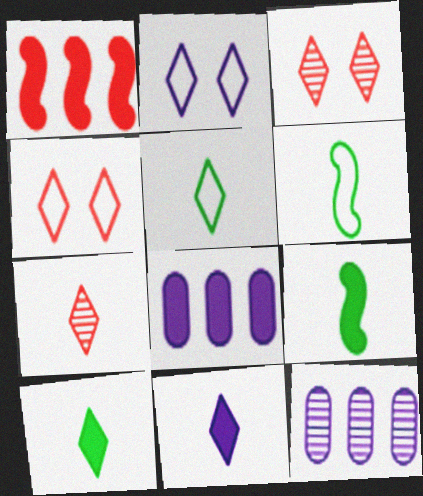[[3, 6, 8], 
[4, 9, 12], 
[5, 7, 11]]